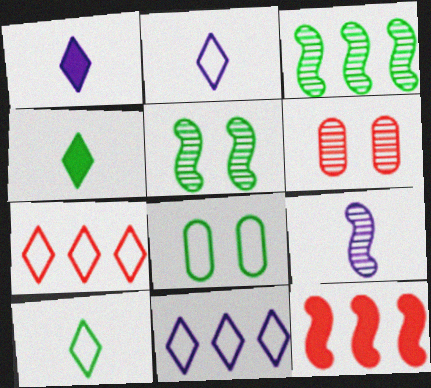[[3, 4, 8]]